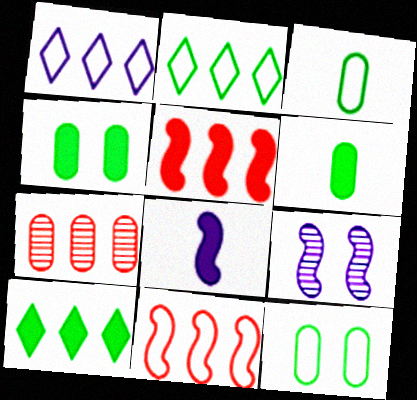[]